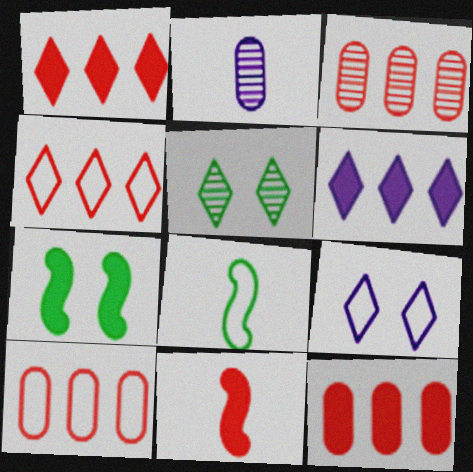[[2, 4, 7], 
[3, 10, 12], 
[8, 9, 10]]